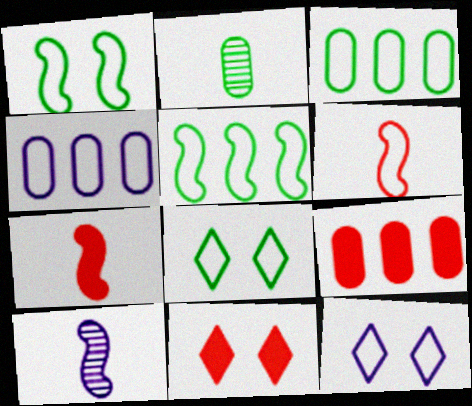[[3, 6, 12], 
[3, 10, 11], 
[4, 6, 8], 
[7, 9, 11], 
[8, 9, 10]]